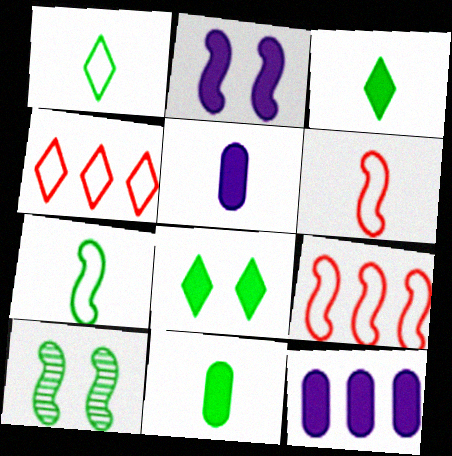[[4, 5, 10]]